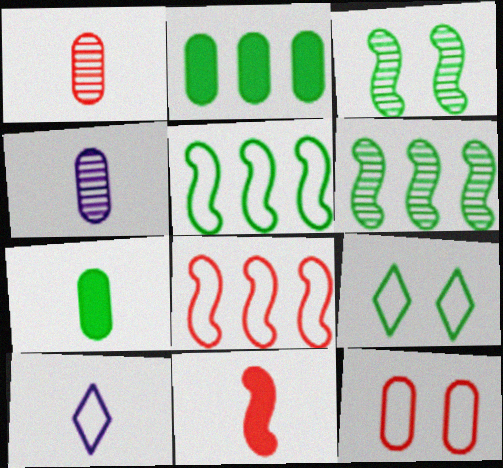[[2, 4, 12], 
[5, 10, 12], 
[6, 7, 9]]